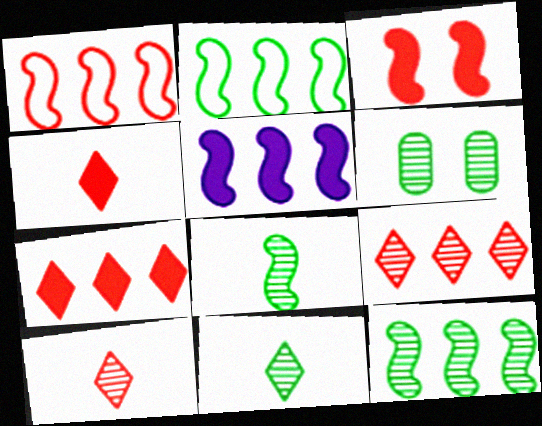[[1, 5, 12], 
[6, 11, 12]]